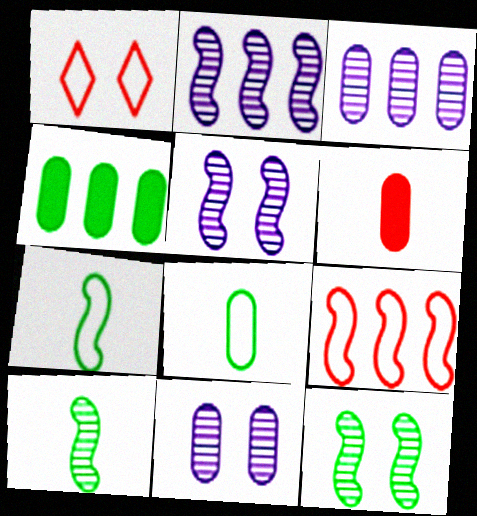[]